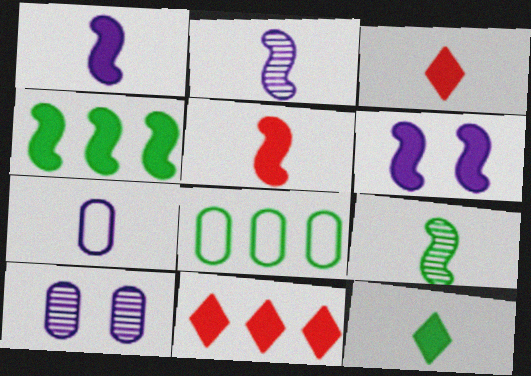[[3, 7, 9], 
[4, 5, 6]]